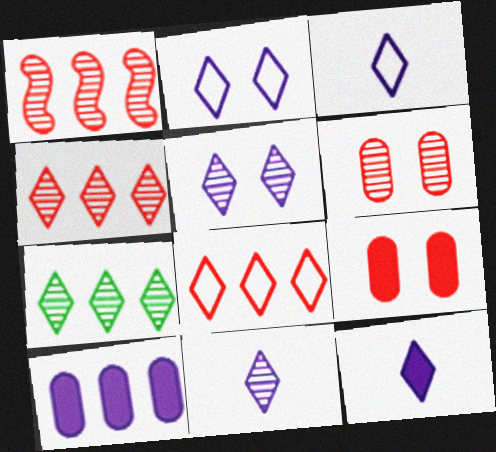[[3, 11, 12]]